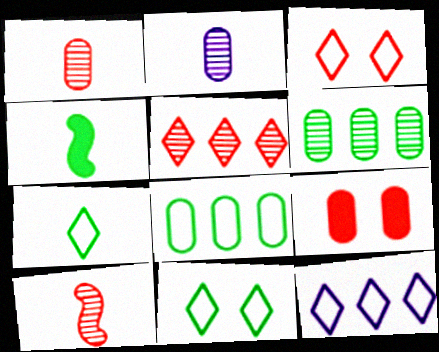[[2, 8, 9], 
[3, 7, 12], 
[4, 6, 11]]